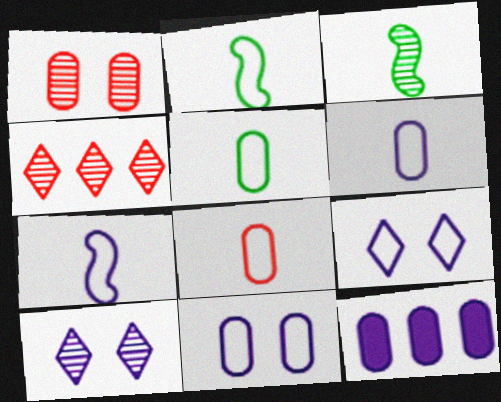[[1, 5, 12], 
[5, 6, 8], 
[7, 10, 12]]